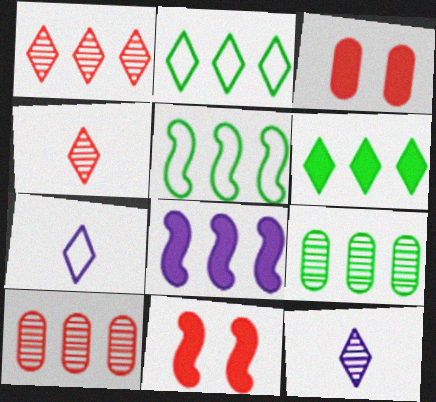[[2, 8, 10], 
[3, 5, 12], 
[5, 6, 9], 
[7, 9, 11]]